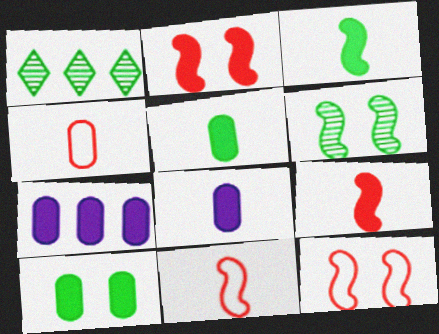[[1, 8, 12]]